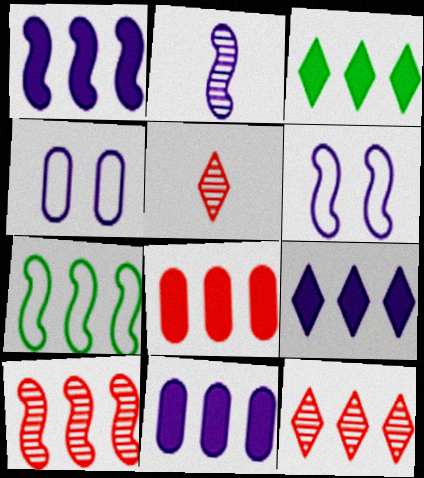[[1, 2, 6], 
[1, 3, 8], 
[1, 7, 10], 
[1, 9, 11], 
[2, 4, 9], 
[7, 11, 12]]